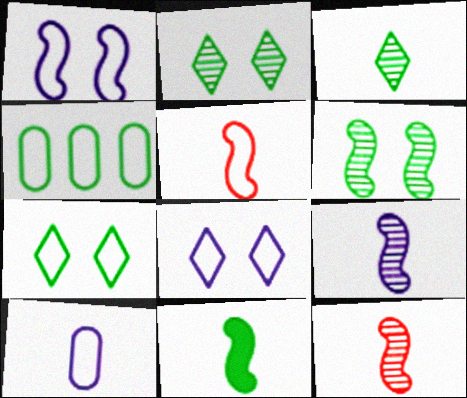[[2, 4, 11], 
[4, 5, 8], 
[5, 9, 11]]